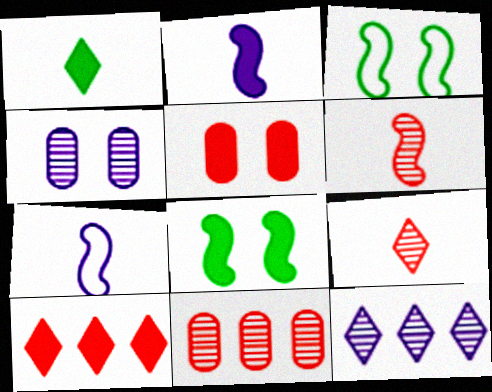[]